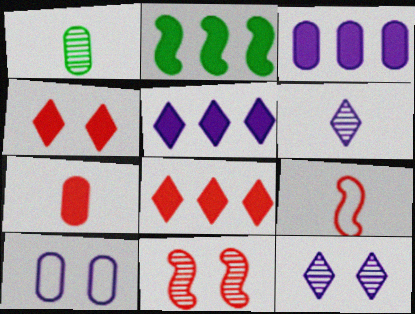[[2, 3, 8]]